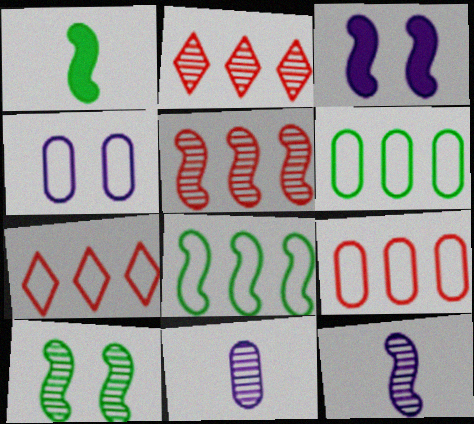[[1, 2, 4], 
[1, 8, 10], 
[2, 10, 11], 
[5, 10, 12]]